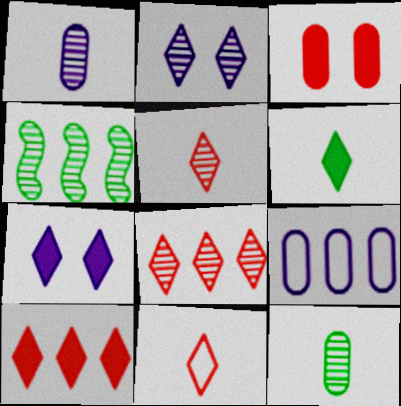[[3, 9, 12], 
[4, 9, 10], 
[6, 7, 10]]